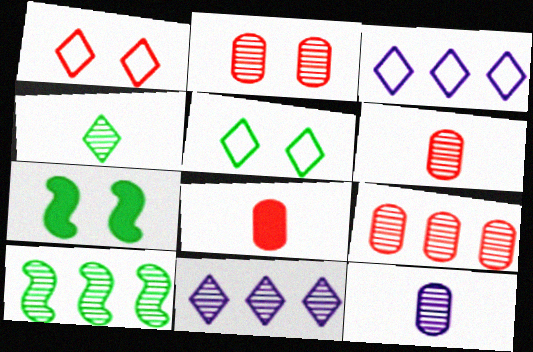[[2, 6, 9], 
[3, 6, 7], 
[9, 10, 11]]